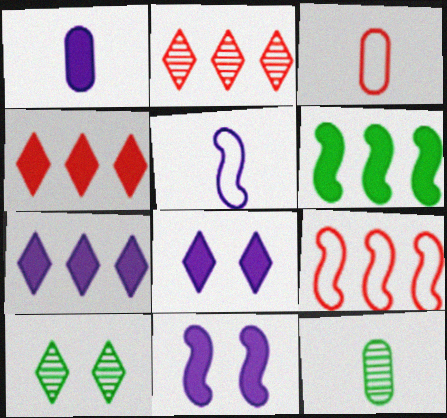[[1, 3, 12], 
[1, 7, 11], 
[1, 9, 10], 
[8, 9, 12]]